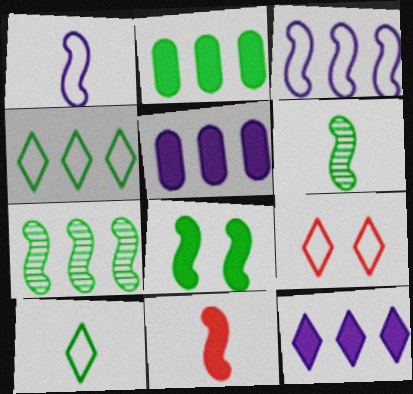[[1, 6, 11], 
[2, 4, 7], 
[5, 6, 9]]